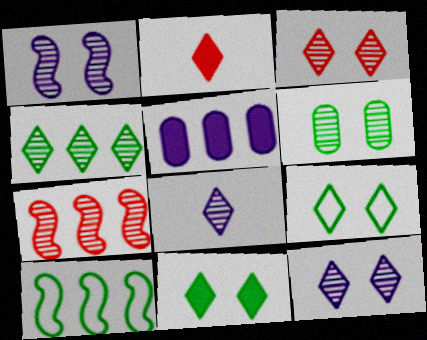[[1, 3, 6], 
[3, 4, 8], 
[6, 7, 8]]